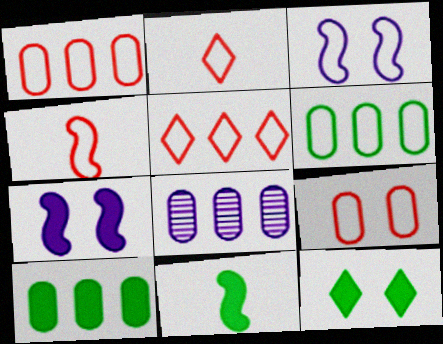[[1, 8, 10], 
[2, 3, 6], 
[4, 5, 9], 
[4, 8, 12], 
[10, 11, 12]]